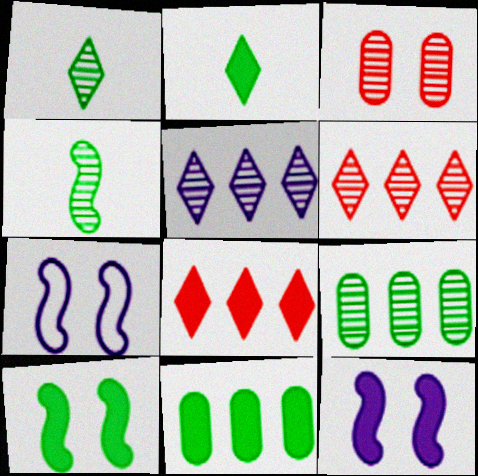[[2, 10, 11], 
[3, 4, 5]]